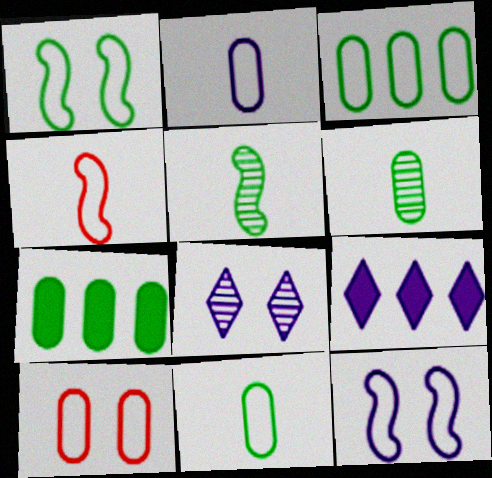[[2, 3, 10], 
[4, 7, 8], 
[5, 9, 10]]